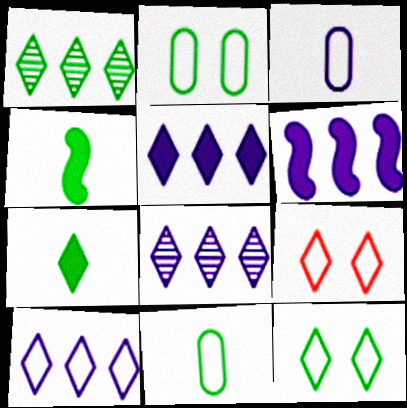[[1, 2, 4], 
[1, 7, 12], 
[5, 8, 10], 
[7, 8, 9]]